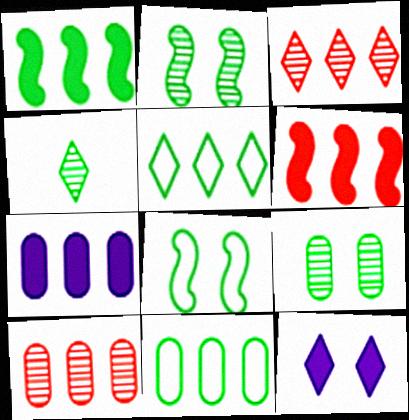[[7, 10, 11]]